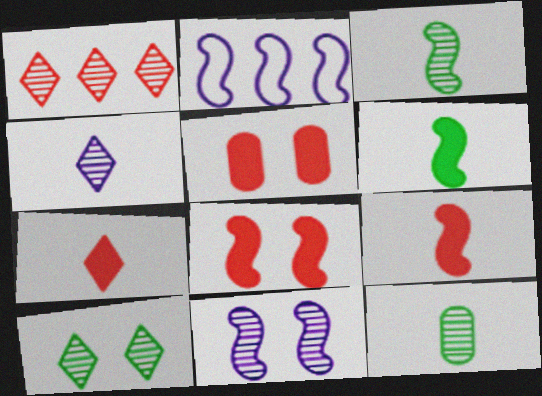[[1, 4, 10], 
[1, 11, 12], 
[2, 3, 8]]